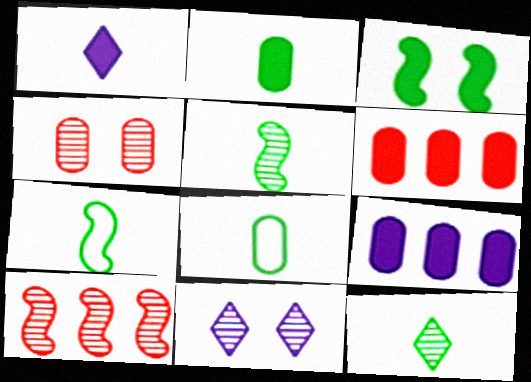[[1, 3, 6], 
[2, 7, 12], 
[4, 8, 9], 
[6, 7, 11]]